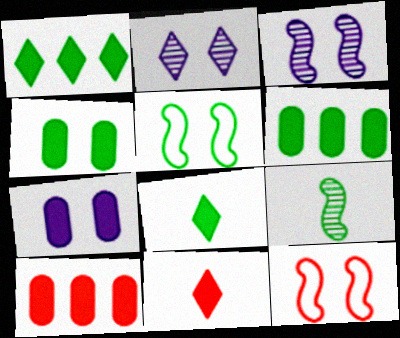[[2, 4, 12]]